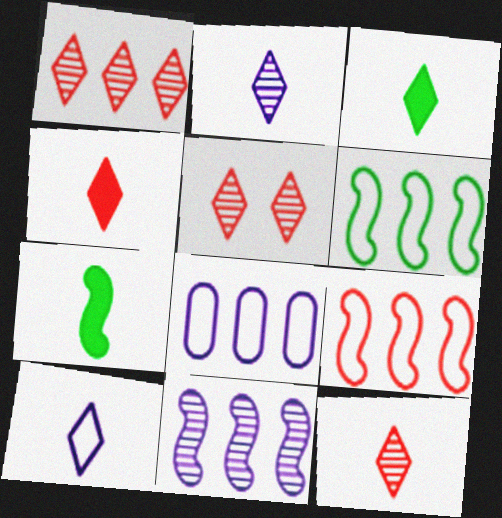[[1, 5, 12], 
[3, 10, 12], 
[5, 7, 8]]